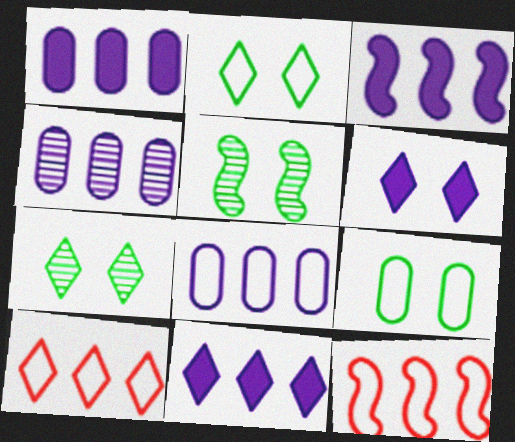[[1, 3, 11], 
[1, 4, 8]]